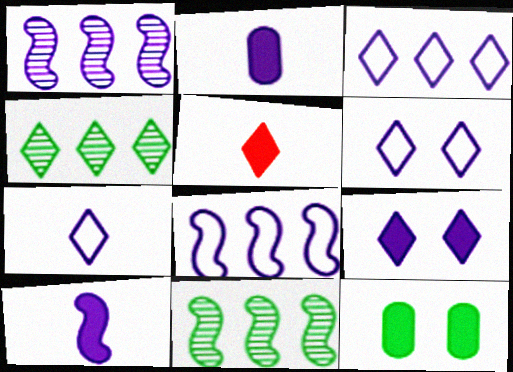[[1, 2, 6], 
[3, 6, 7], 
[4, 5, 6]]